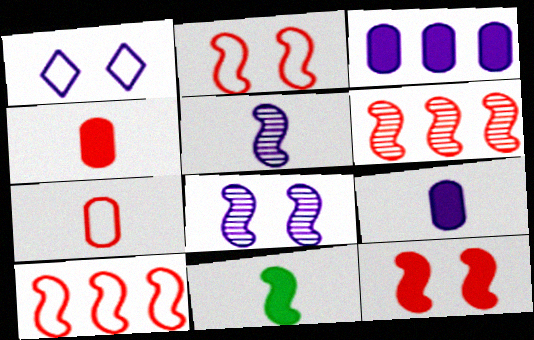[[1, 3, 5], 
[8, 10, 11]]